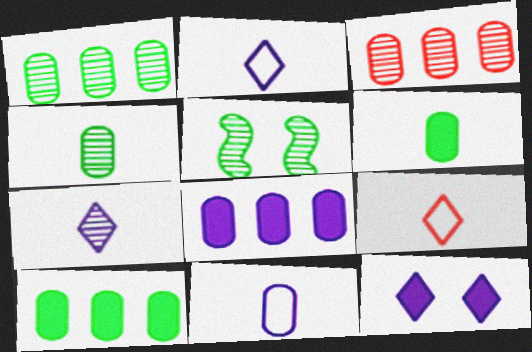[[3, 5, 7], 
[5, 8, 9]]